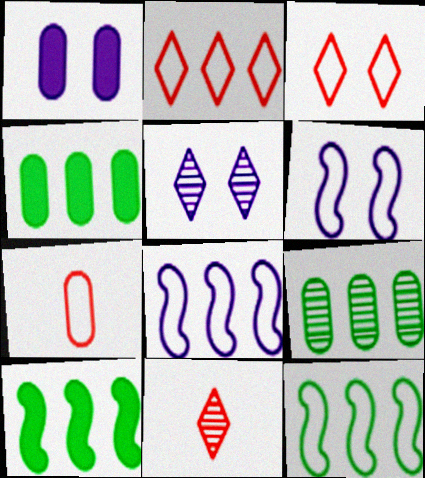[[1, 5, 6], 
[1, 7, 9], 
[1, 11, 12], 
[4, 6, 11], 
[5, 7, 10]]